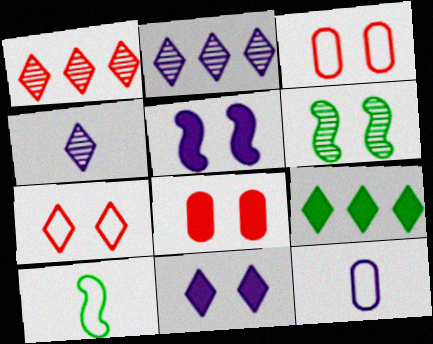[[2, 5, 12], 
[2, 8, 10], 
[3, 6, 11], 
[4, 7, 9]]